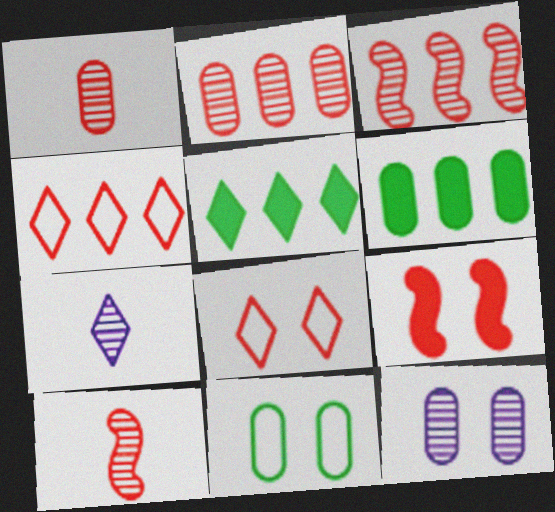[[1, 4, 9], 
[5, 7, 8]]